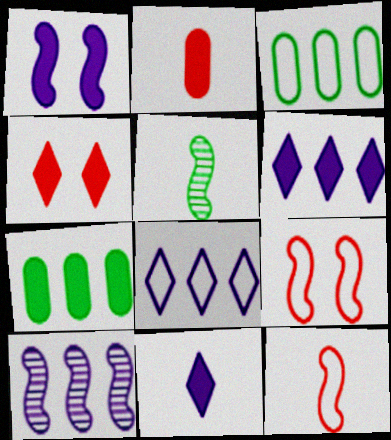[]